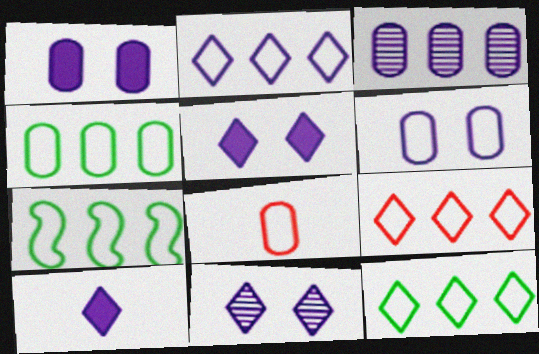[[2, 9, 12], 
[2, 10, 11], 
[4, 6, 8], 
[4, 7, 12]]